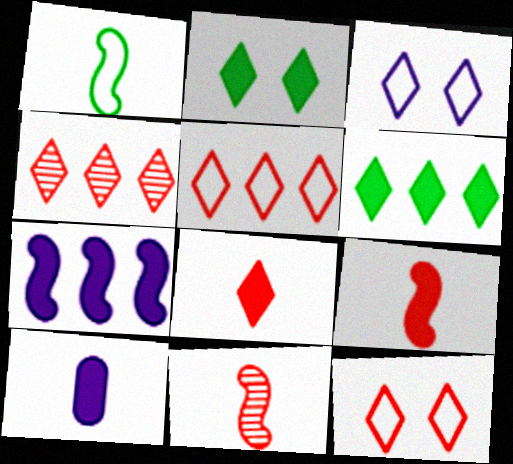[[4, 8, 12]]